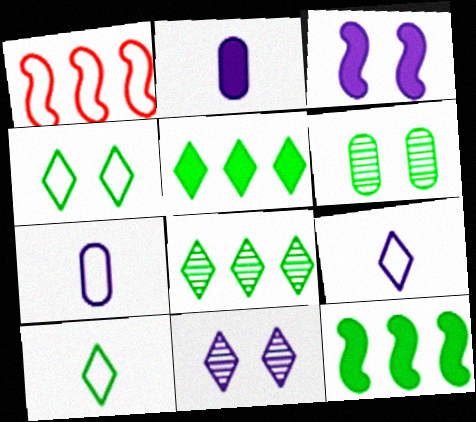[[1, 4, 7], 
[6, 10, 12]]